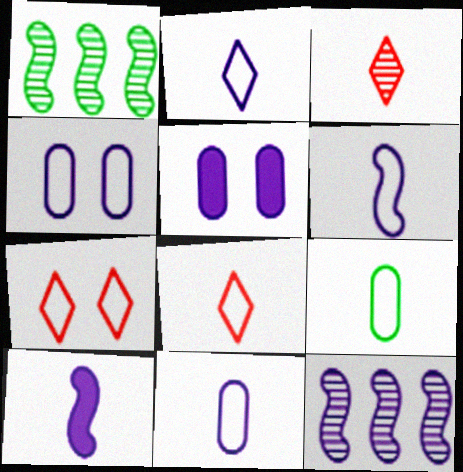[[1, 5, 8], 
[2, 5, 12], 
[2, 6, 11], 
[3, 9, 10], 
[6, 8, 9]]